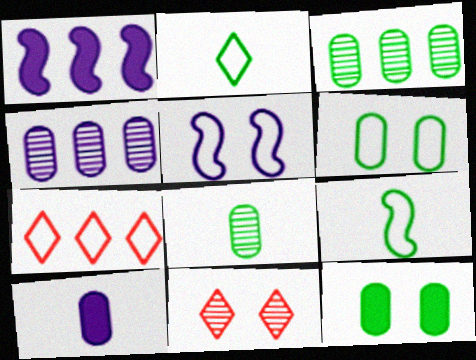[[1, 3, 7], 
[5, 11, 12]]